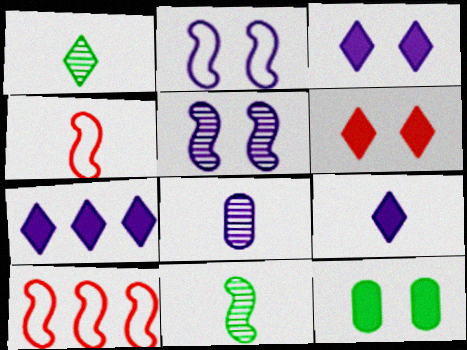[[2, 7, 8], 
[3, 7, 9]]